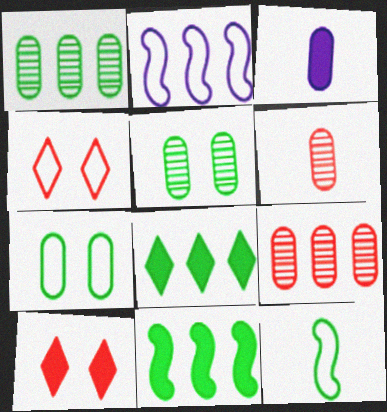[[2, 8, 9], 
[3, 7, 9], 
[3, 10, 11], 
[5, 8, 12]]